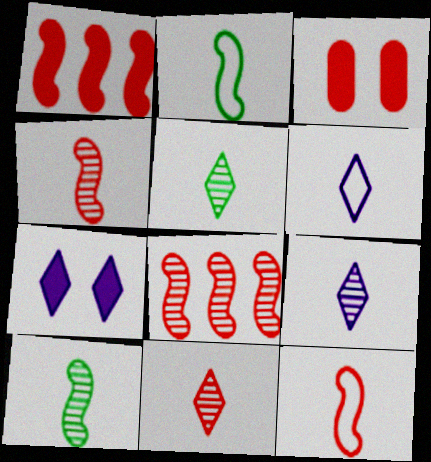[[5, 9, 11]]